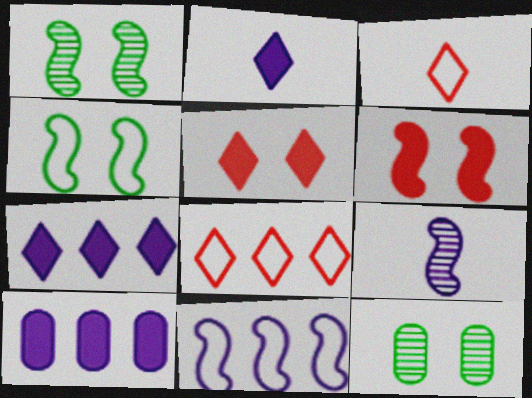[[1, 3, 10]]